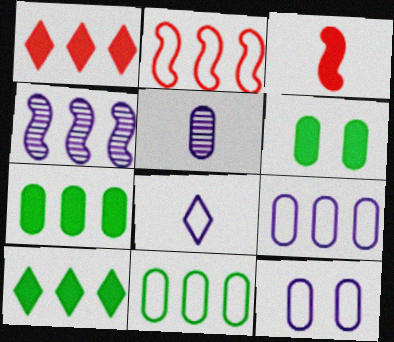[[1, 4, 11]]